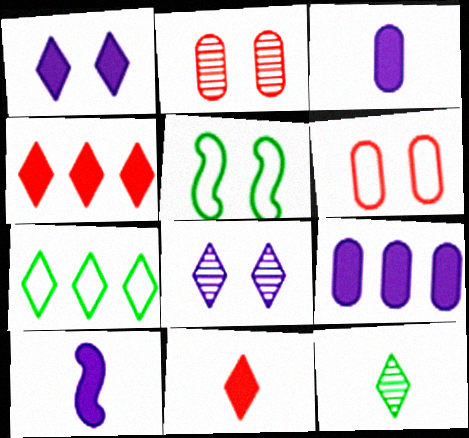[[1, 2, 5], 
[1, 9, 10], 
[2, 7, 10], 
[7, 8, 11]]